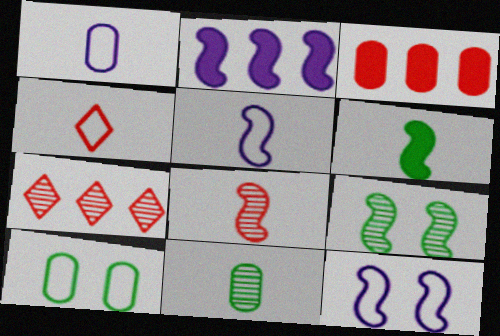[[5, 6, 8]]